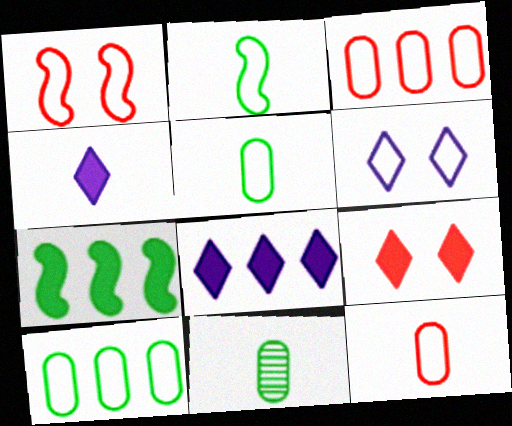[[1, 8, 11], 
[2, 3, 6]]